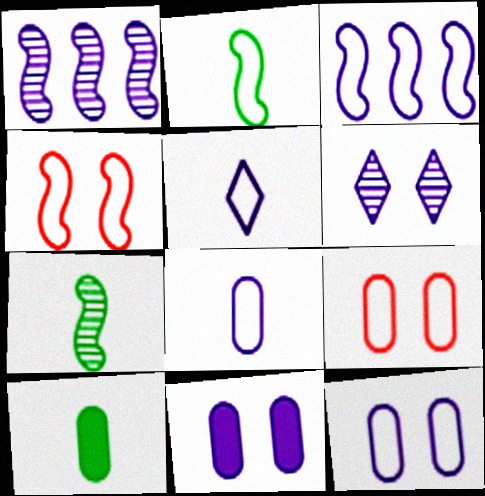[[1, 5, 11], 
[2, 3, 4], 
[3, 5, 12]]